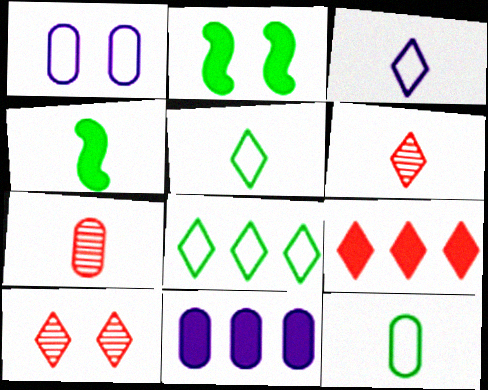[[1, 2, 10], 
[3, 4, 7]]